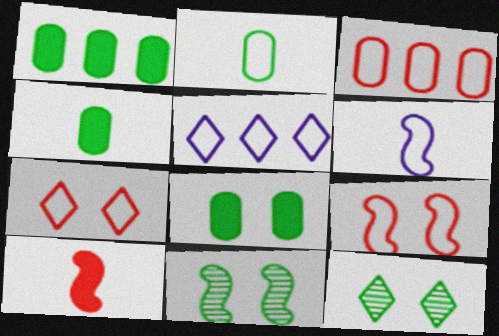[[1, 4, 8], 
[2, 5, 9]]